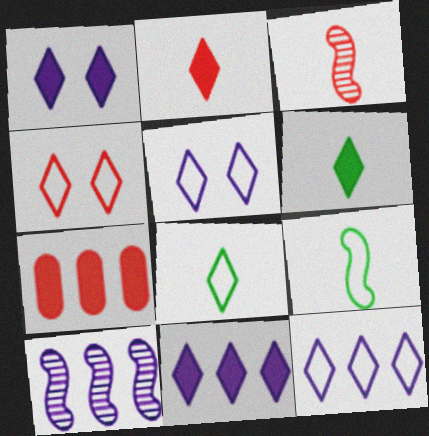[[3, 4, 7], 
[4, 8, 12]]